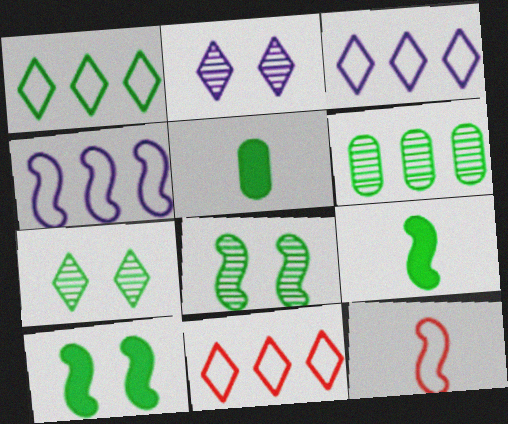[[1, 3, 11], 
[1, 5, 8]]